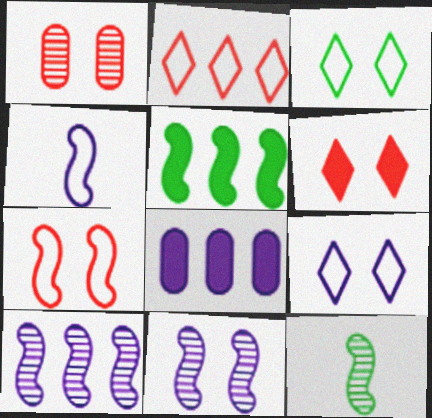[[1, 6, 7]]